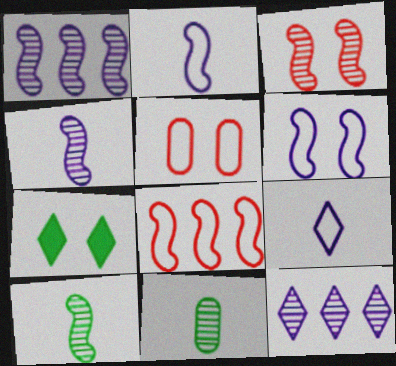[[1, 3, 10], 
[3, 11, 12]]